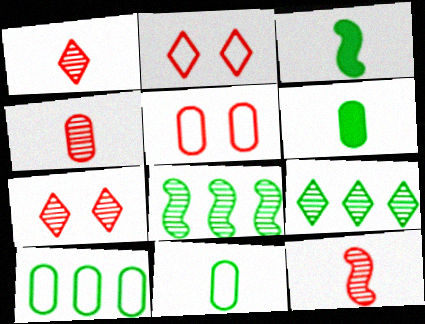[[1, 4, 12]]